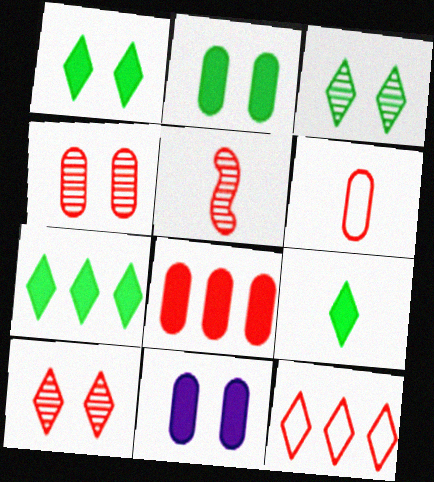[[1, 7, 9], 
[4, 6, 8]]